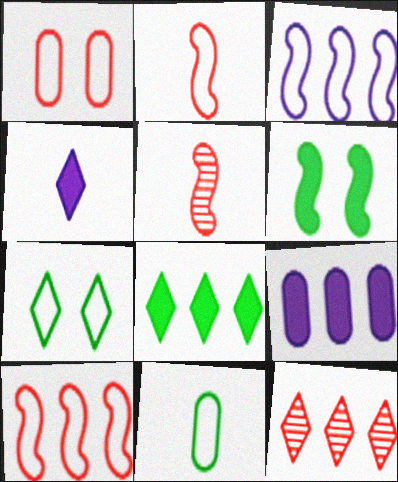[[3, 5, 6], 
[4, 5, 11], 
[4, 7, 12], 
[5, 7, 9]]